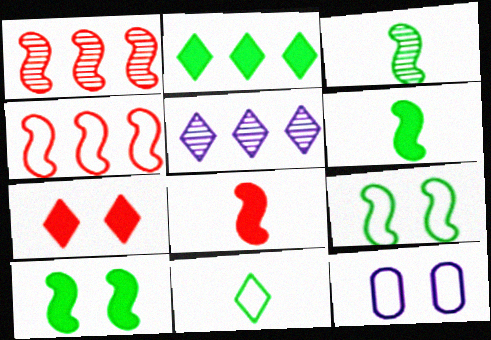[[4, 11, 12], 
[5, 7, 11]]